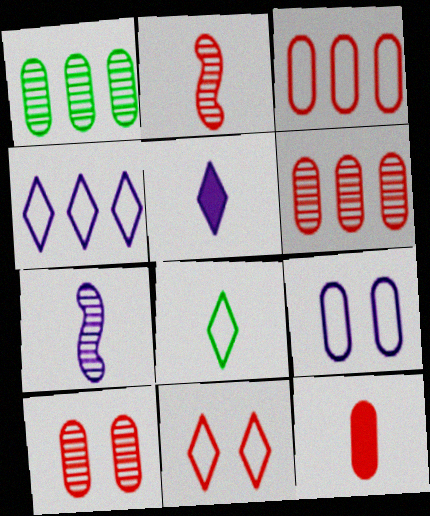[[1, 9, 12], 
[3, 10, 12], 
[4, 8, 11], 
[7, 8, 12]]